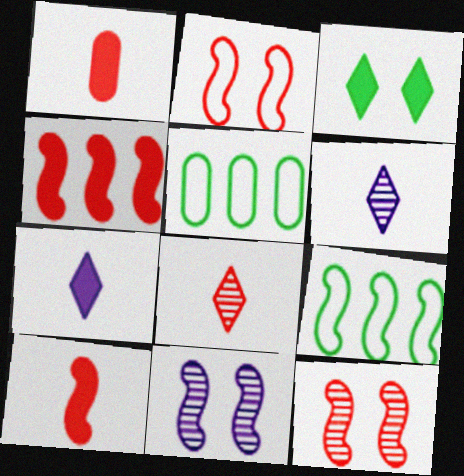[[5, 7, 12], 
[9, 10, 11]]